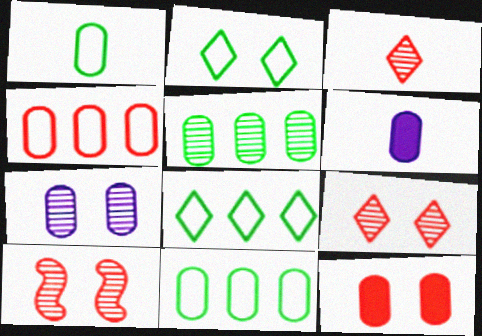[[6, 8, 10]]